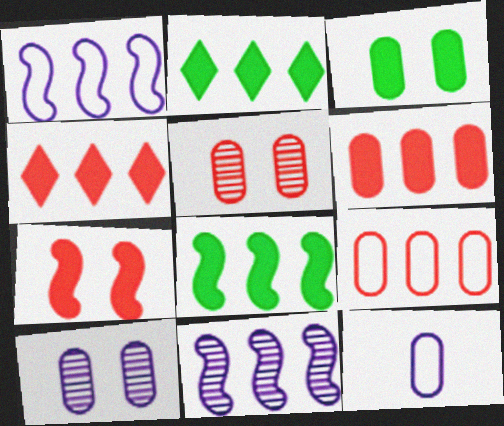[[2, 9, 11]]